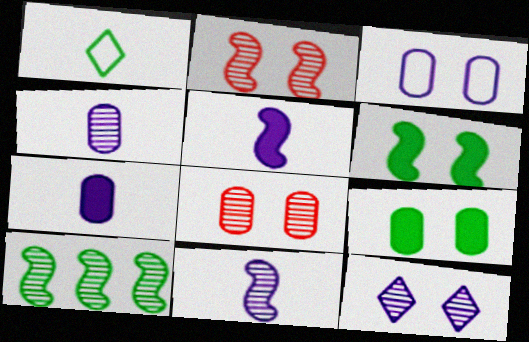[[1, 9, 10], 
[2, 10, 11], 
[3, 8, 9]]